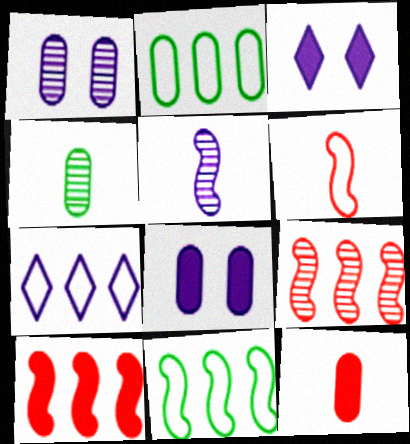[[1, 2, 12], 
[5, 7, 8]]